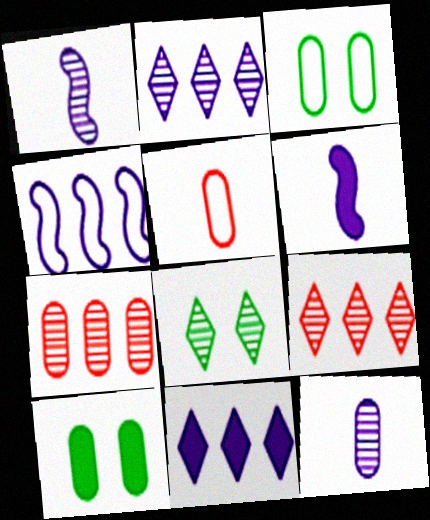[[1, 7, 8], 
[3, 6, 9]]